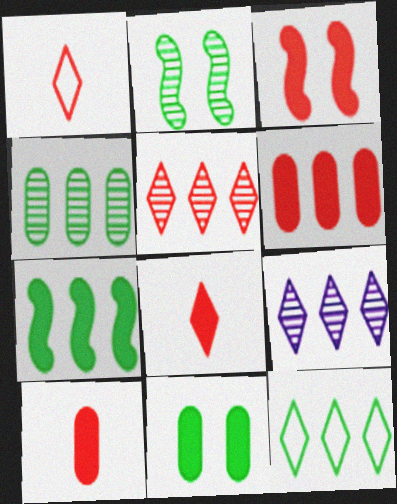[[3, 6, 8], 
[4, 7, 12]]